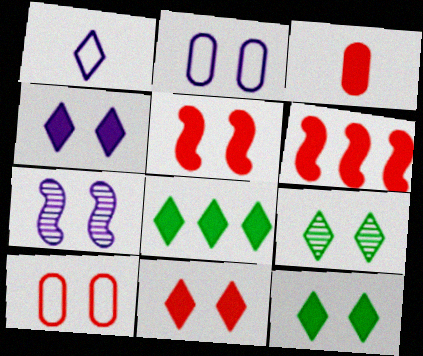[[2, 4, 7], 
[2, 5, 9], 
[3, 6, 11], 
[4, 11, 12], 
[7, 10, 12]]